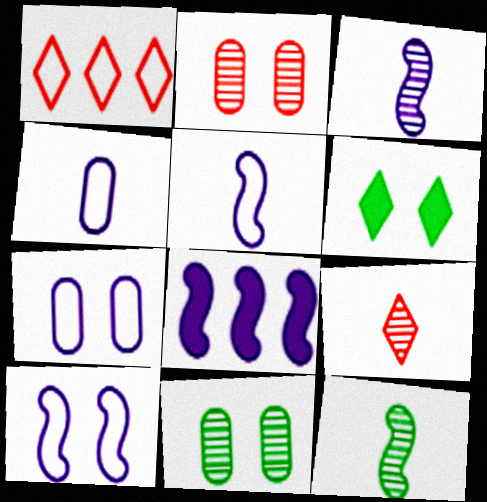[[2, 6, 10], 
[3, 8, 10]]